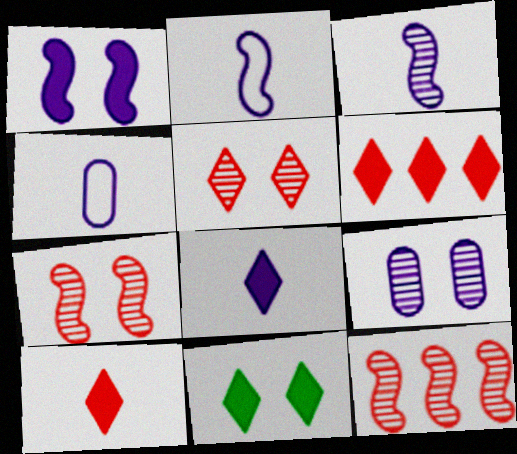[[3, 4, 8], 
[4, 11, 12], 
[6, 8, 11]]